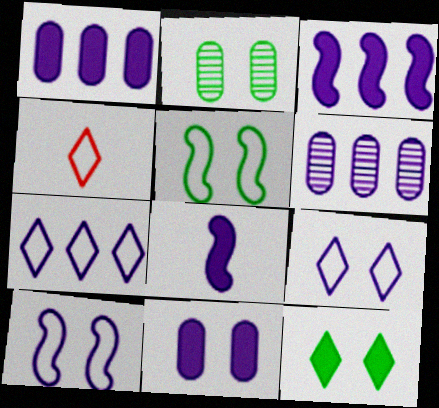[[2, 3, 4], 
[2, 5, 12], 
[3, 6, 7], 
[6, 8, 9]]